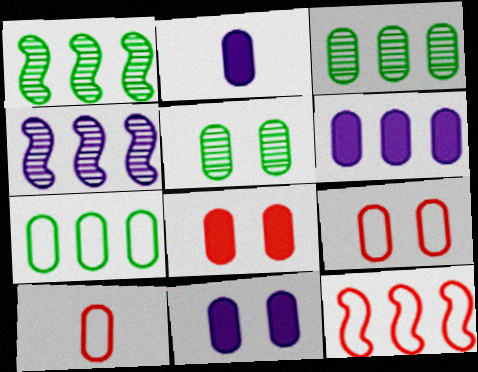[[2, 3, 9], 
[2, 6, 11], 
[3, 10, 11], 
[5, 6, 10], 
[5, 9, 11]]